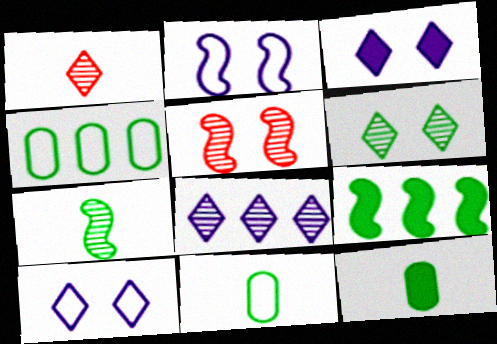[[1, 6, 8], 
[6, 9, 11]]